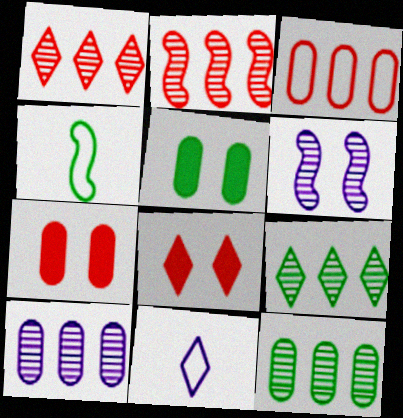[[2, 5, 11], 
[2, 9, 10], 
[4, 5, 9], 
[4, 8, 10], 
[8, 9, 11]]